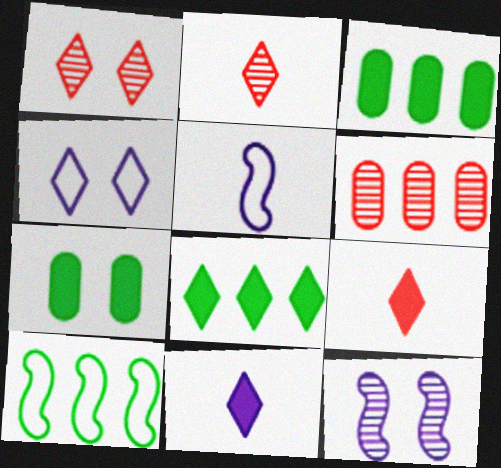[[1, 3, 5], 
[2, 4, 8]]